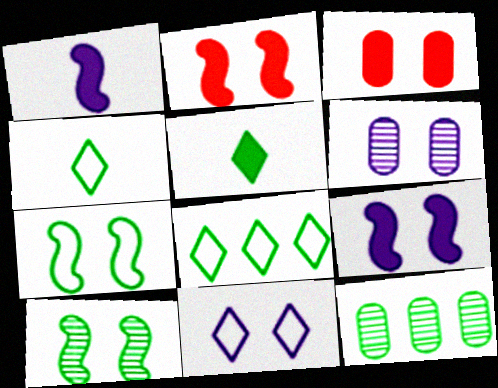[[3, 10, 11], 
[5, 7, 12], 
[6, 9, 11]]